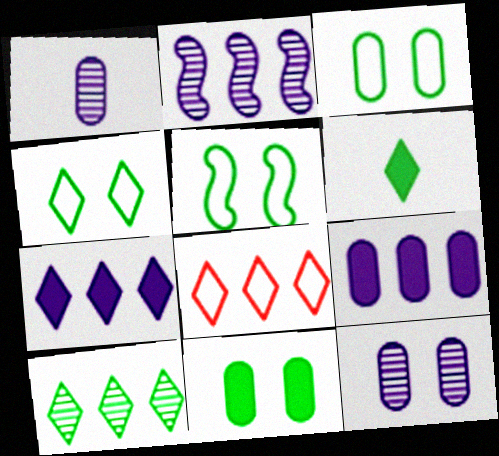[[3, 4, 5], 
[4, 6, 10], 
[7, 8, 10]]